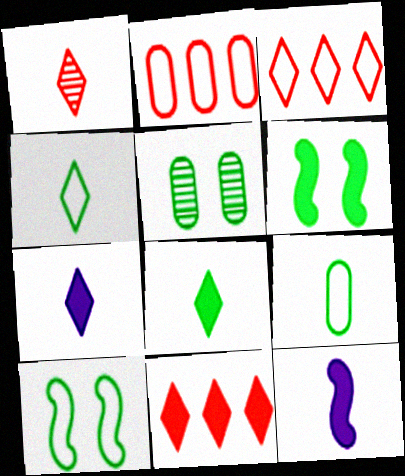[[1, 4, 7], 
[1, 9, 12], 
[3, 5, 12]]